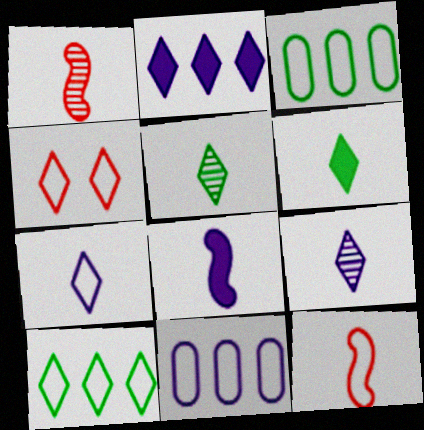[[2, 4, 5], 
[4, 7, 10]]